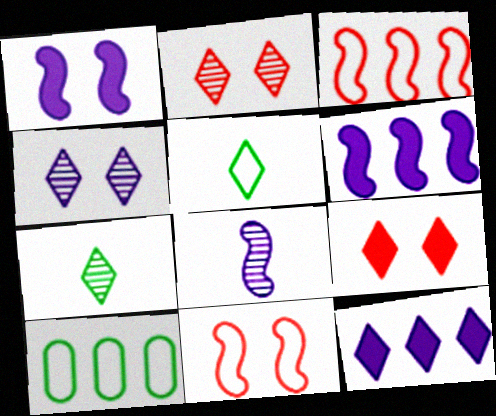[[2, 5, 12], 
[8, 9, 10]]